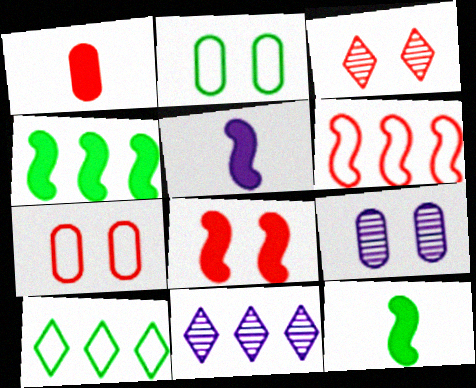[[1, 3, 6], 
[3, 7, 8], 
[4, 5, 8], 
[7, 11, 12]]